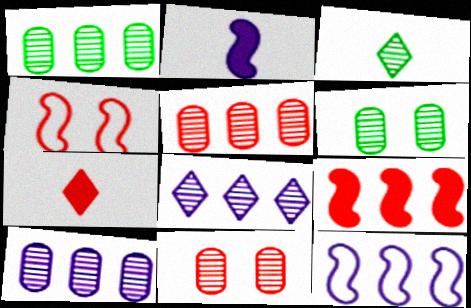[[1, 5, 10], 
[4, 5, 7], 
[6, 7, 12]]